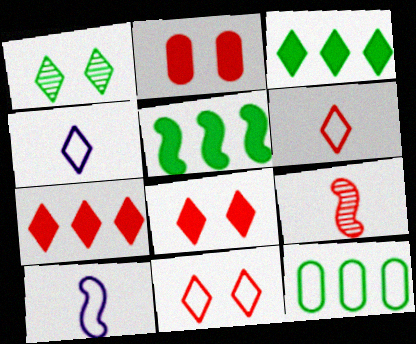[[1, 4, 7], 
[10, 11, 12]]